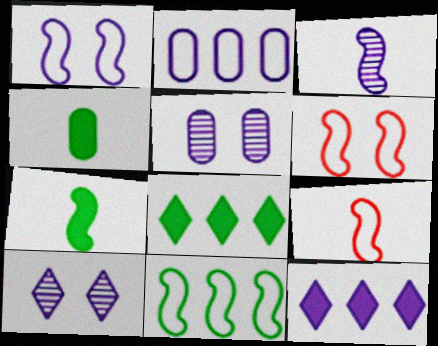[[1, 9, 11], 
[3, 7, 9], 
[5, 8, 9]]